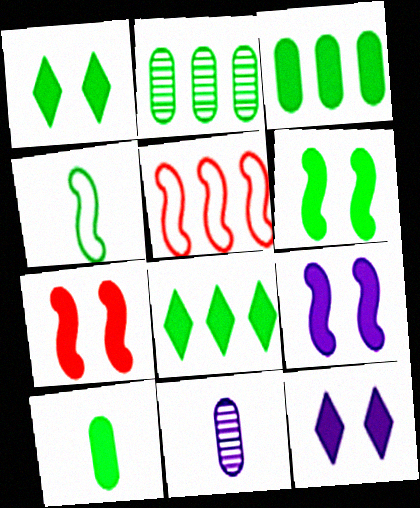[[1, 2, 4], 
[1, 5, 11], 
[6, 7, 9], 
[6, 8, 10]]